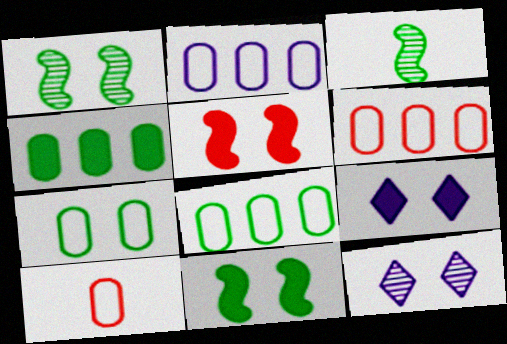[[2, 6, 8], 
[2, 7, 10], 
[3, 6, 9], 
[5, 7, 12]]